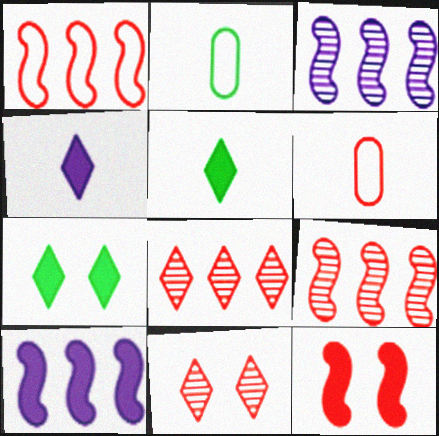[[2, 10, 11], 
[3, 6, 7], 
[6, 8, 12]]